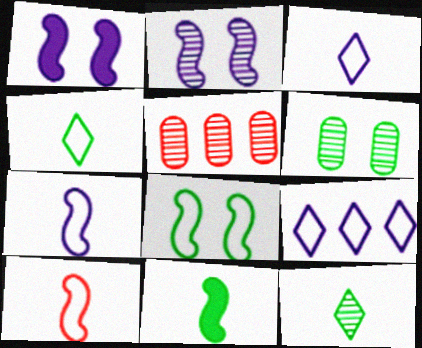[[1, 4, 5], 
[2, 5, 12]]